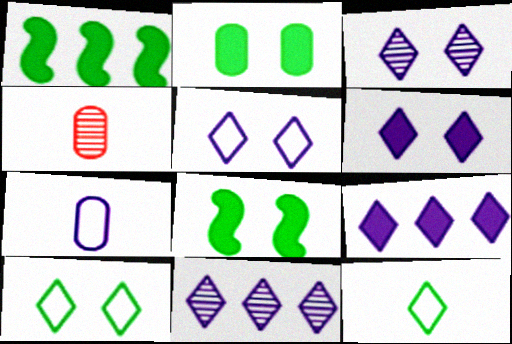[[1, 4, 5], 
[3, 5, 6]]